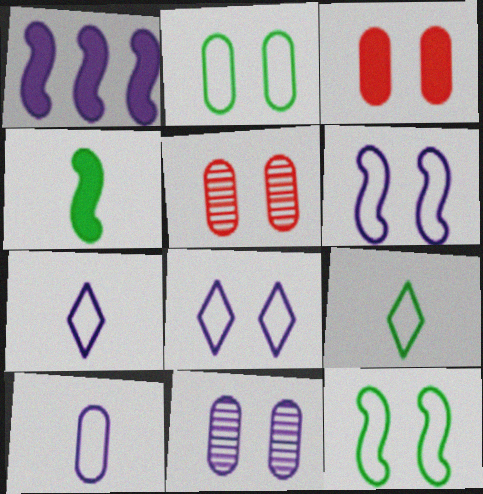[[1, 5, 9], 
[1, 7, 11], 
[2, 3, 11]]